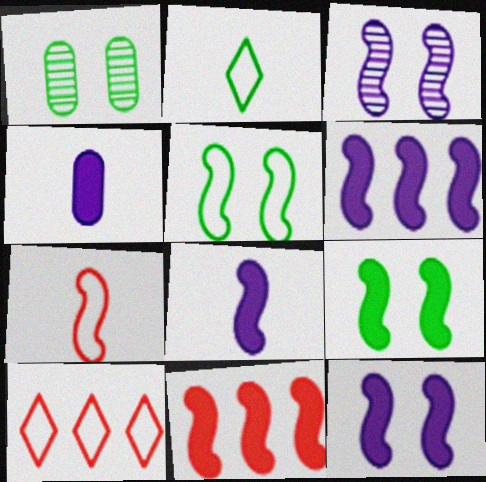[[1, 8, 10], 
[6, 8, 12], 
[8, 9, 11]]